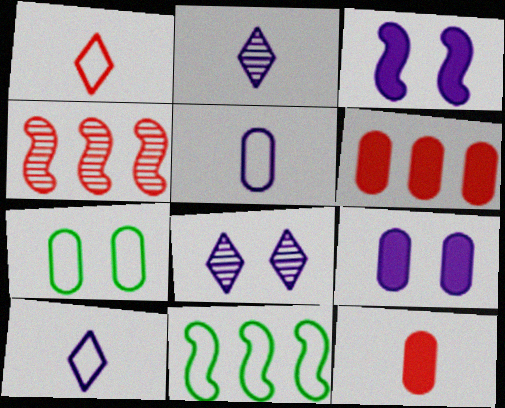[[8, 11, 12]]